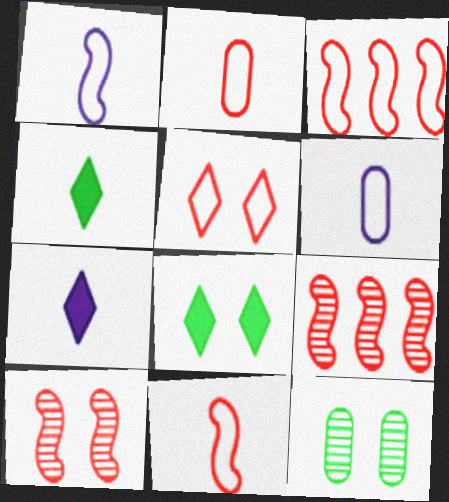[[2, 3, 5], 
[3, 7, 12], 
[6, 8, 9]]